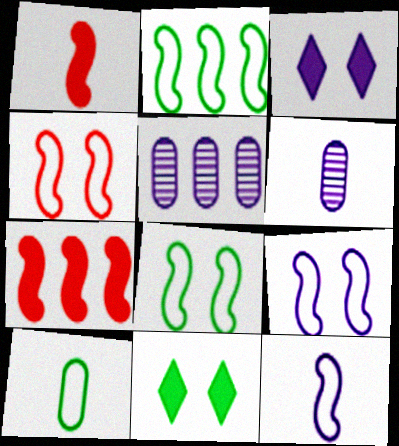[[2, 4, 12], 
[3, 5, 12], 
[4, 8, 9]]